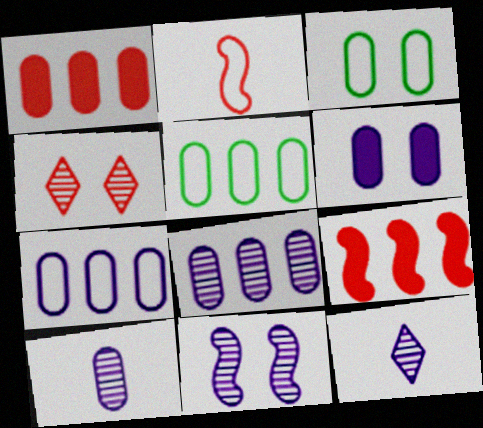[[1, 2, 4], 
[1, 3, 10], 
[1, 5, 8], 
[3, 9, 12], 
[6, 7, 10], 
[8, 11, 12]]